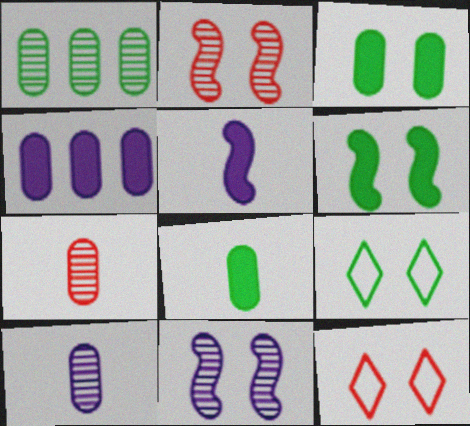[[1, 5, 12], 
[3, 11, 12]]